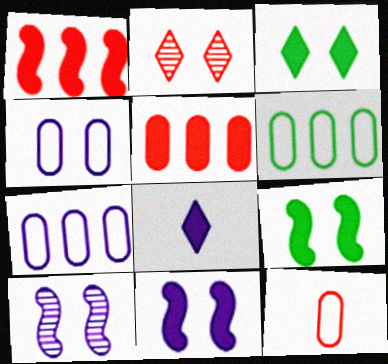[[1, 2, 12], 
[2, 4, 9], 
[4, 6, 12], 
[5, 8, 9], 
[7, 8, 10]]